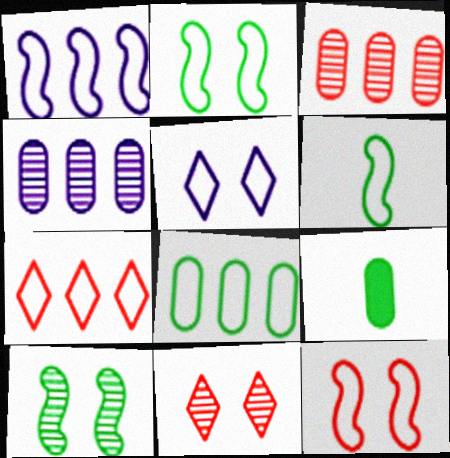[[1, 6, 12], 
[1, 7, 8], 
[1, 9, 11]]